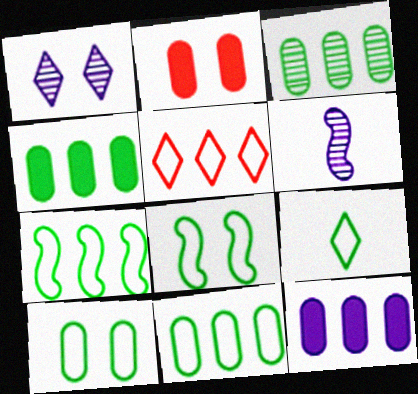[[1, 2, 8], 
[3, 4, 11], 
[7, 9, 10], 
[8, 9, 11]]